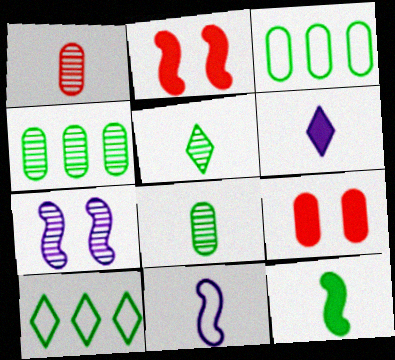[]